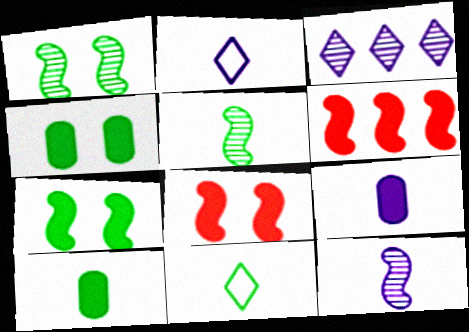[[2, 9, 12], 
[5, 10, 11]]